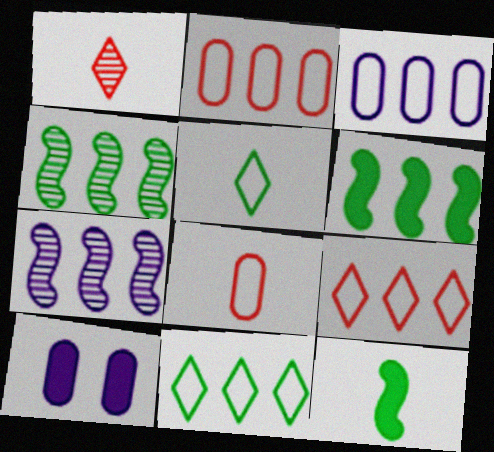[]